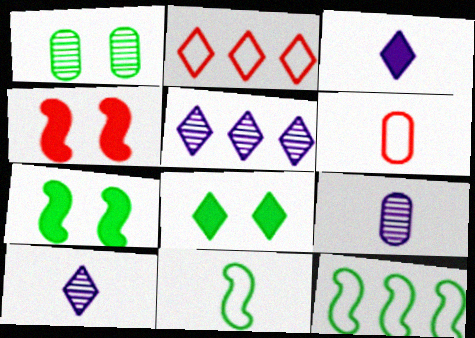[[2, 7, 9], 
[2, 8, 10], 
[5, 6, 7]]